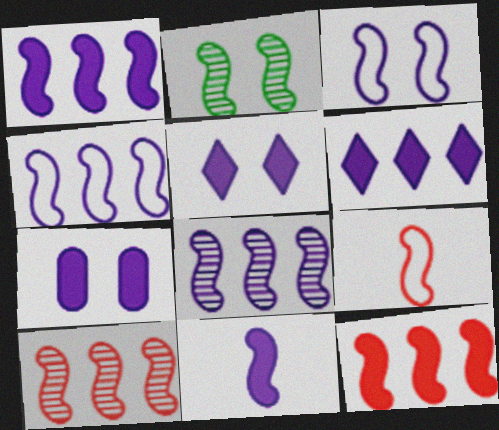[[1, 2, 9], 
[1, 4, 8], 
[3, 8, 11], 
[6, 7, 11]]